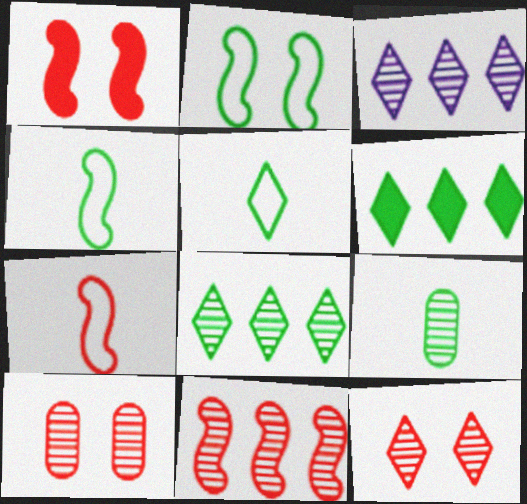[[1, 7, 11], 
[2, 6, 9]]